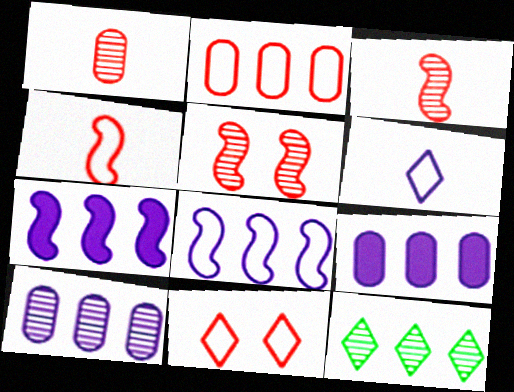[[2, 4, 11], 
[2, 7, 12]]